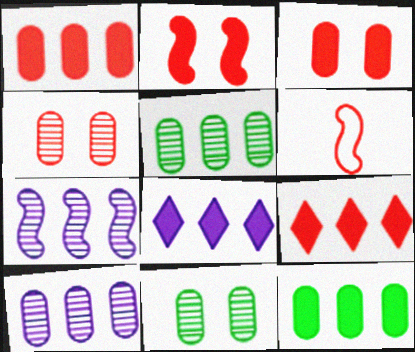[[4, 6, 9], 
[6, 8, 11]]